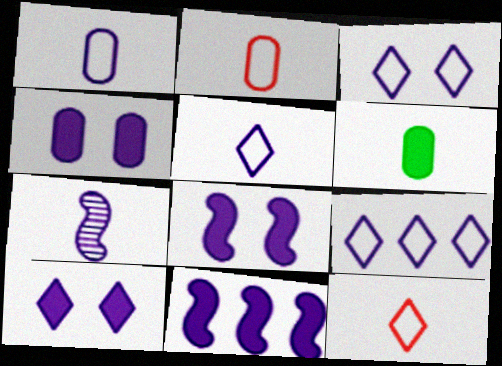[[3, 5, 9], 
[4, 7, 9], 
[4, 8, 10], 
[6, 7, 12]]